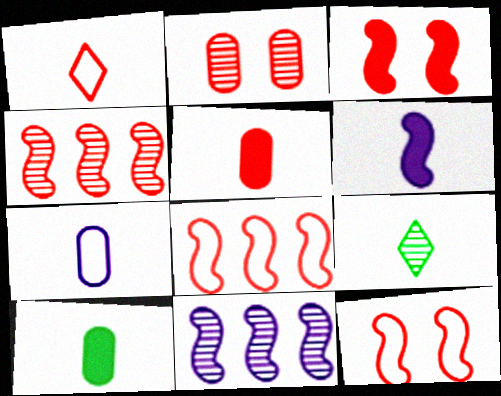[[2, 9, 11]]